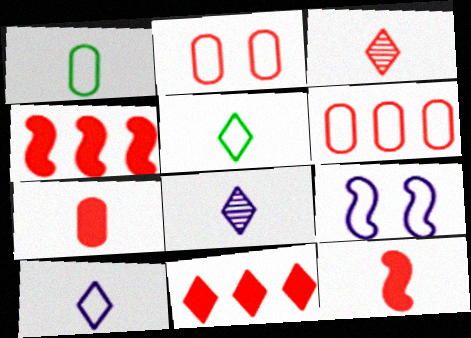[[1, 8, 12], 
[2, 3, 4], 
[5, 6, 9]]